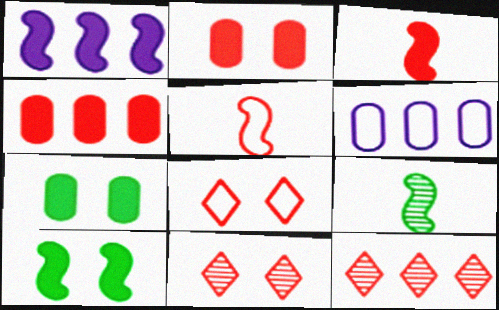[[1, 3, 10], 
[2, 5, 12], 
[4, 5, 11]]